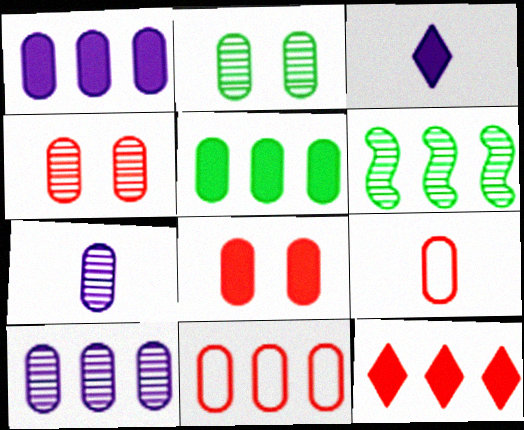[[1, 2, 9], 
[5, 10, 11]]